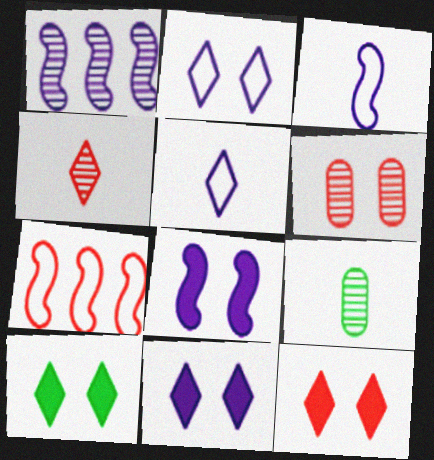[[1, 3, 8], 
[7, 9, 11], 
[10, 11, 12]]